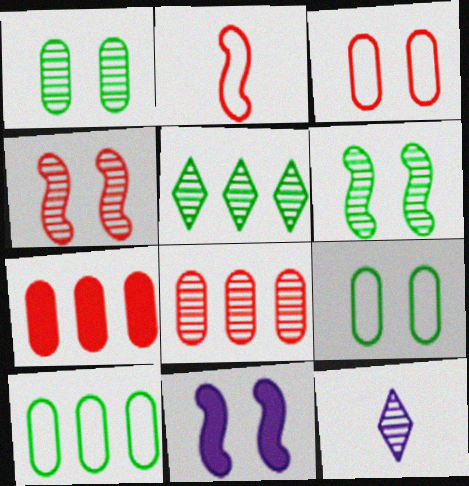[[6, 8, 12]]